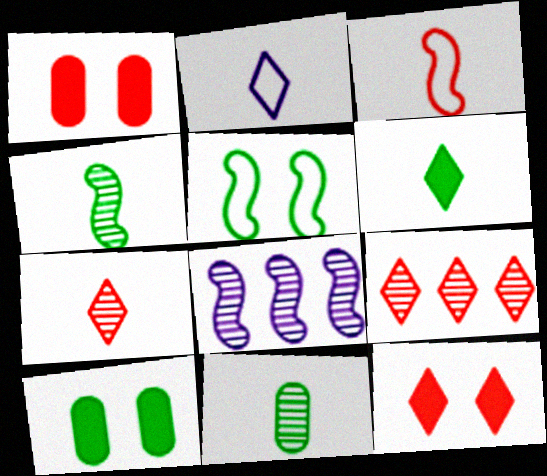[[1, 3, 9], 
[2, 6, 7]]